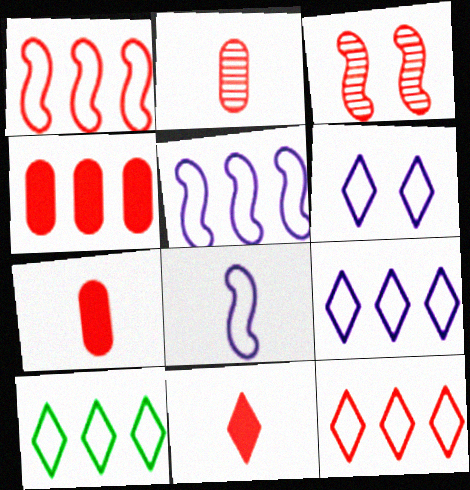[[3, 7, 12], 
[9, 10, 12]]